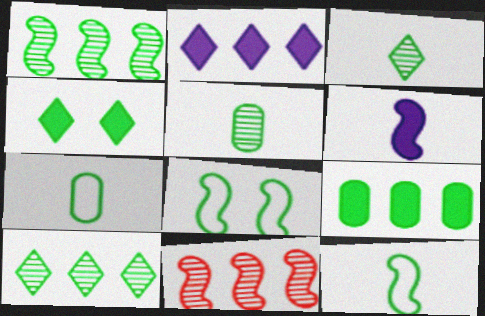[[1, 4, 7], 
[3, 8, 9], 
[6, 8, 11]]